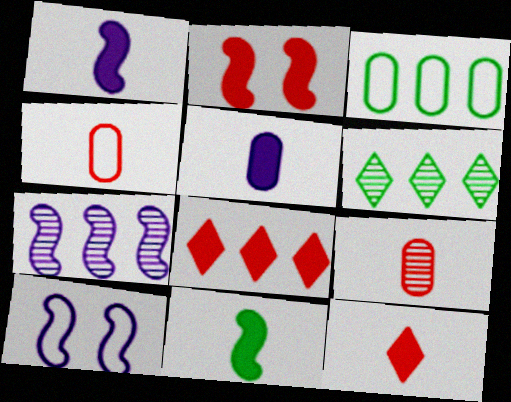[[1, 7, 10], 
[3, 7, 8], 
[5, 11, 12]]